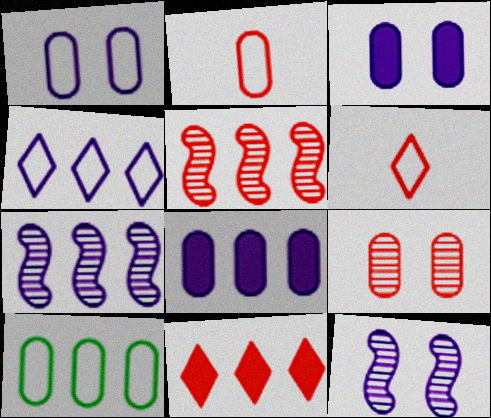[[1, 2, 10], 
[4, 7, 8], 
[7, 10, 11]]